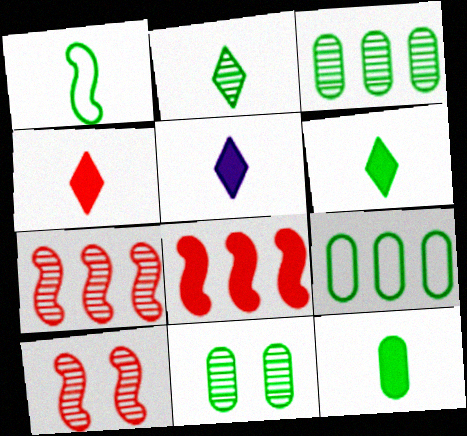[[1, 2, 12], 
[4, 5, 6], 
[5, 9, 10], 
[9, 11, 12]]